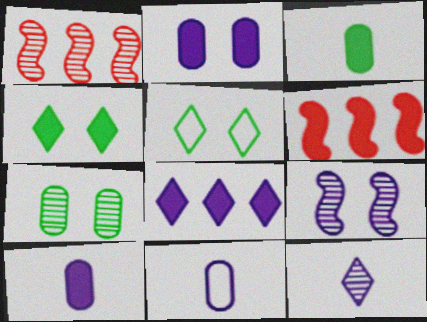[[1, 4, 11], 
[1, 5, 10], 
[1, 7, 12], 
[4, 6, 10], 
[8, 9, 11]]